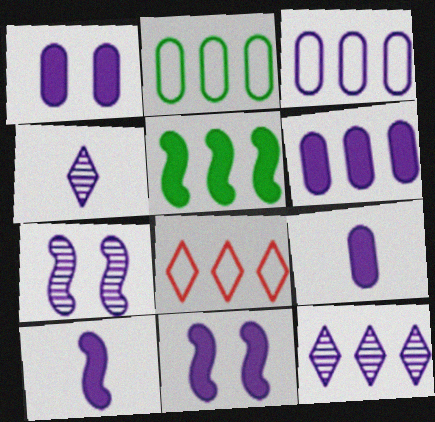[[1, 6, 9], 
[3, 4, 11]]